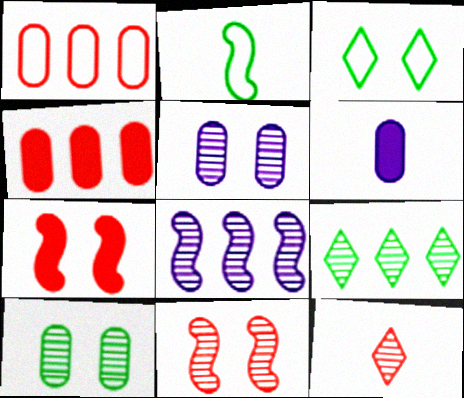[[1, 6, 10], 
[1, 7, 12], 
[2, 6, 12], 
[2, 7, 8], 
[3, 5, 7], 
[8, 10, 12]]